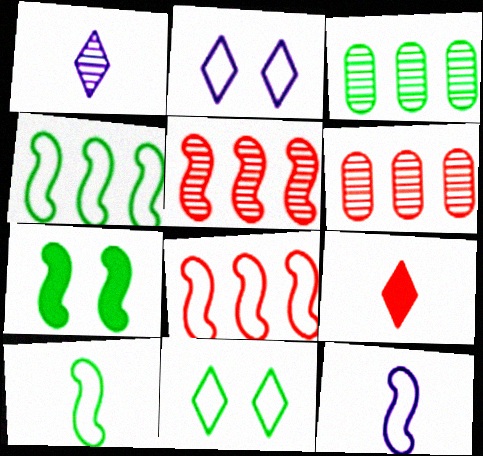[[5, 7, 12]]